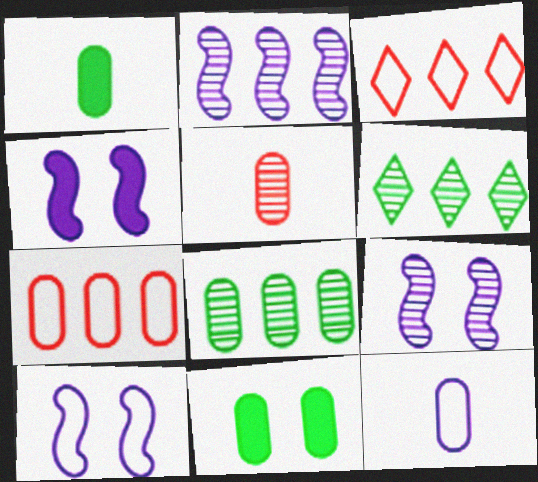[[1, 3, 9], 
[1, 5, 12], 
[4, 9, 10], 
[5, 6, 9]]